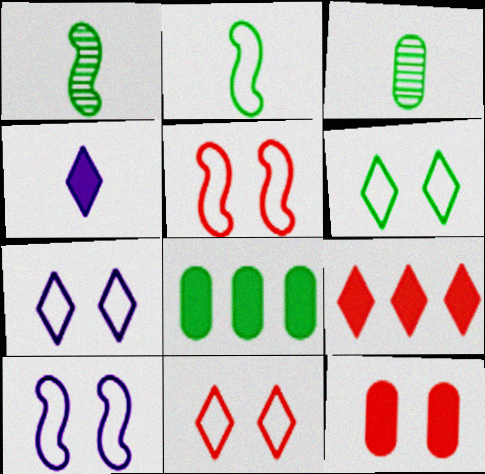[[1, 6, 8], 
[3, 9, 10], 
[6, 7, 11]]